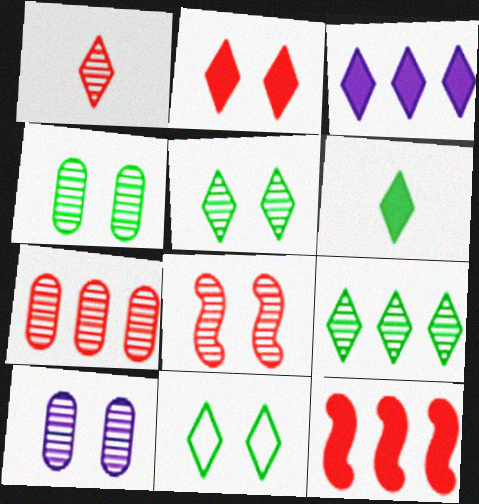[[1, 3, 11], 
[1, 7, 8], 
[2, 3, 6], 
[5, 8, 10], 
[6, 9, 11]]